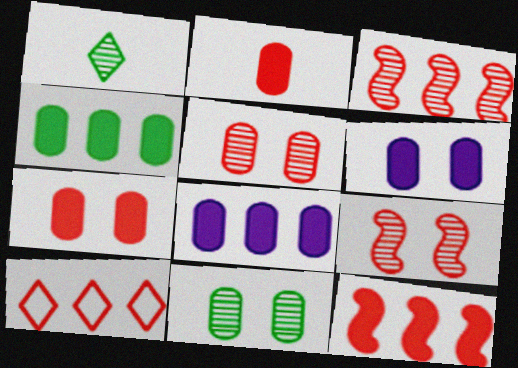[[2, 4, 6], 
[2, 9, 10]]